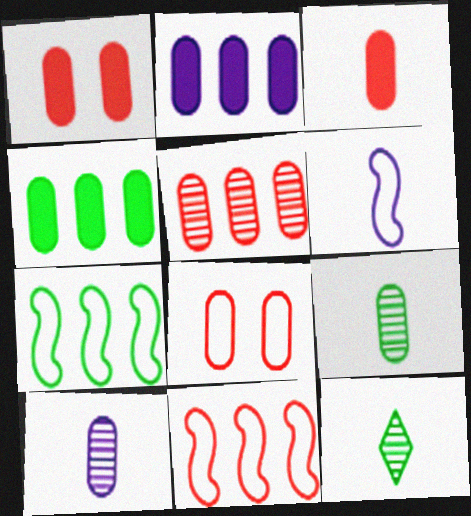[[2, 8, 9], 
[3, 5, 8], 
[3, 6, 12], 
[4, 8, 10]]